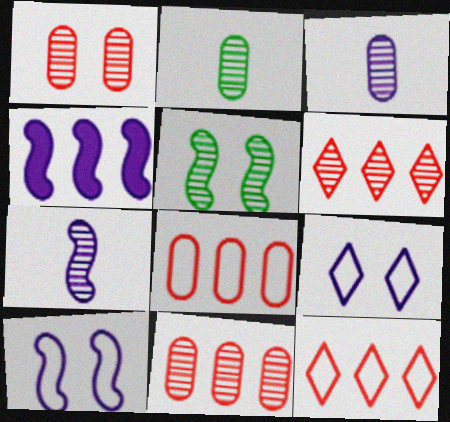[[3, 4, 9], 
[3, 5, 6], 
[4, 7, 10]]